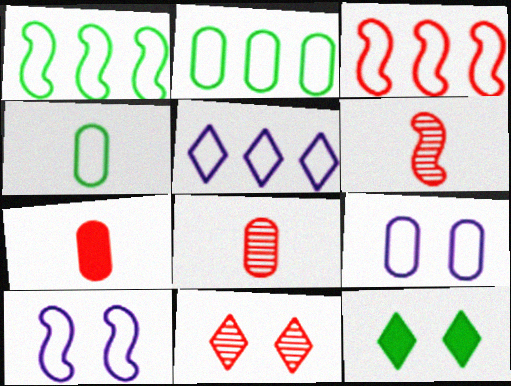[[2, 3, 5], 
[3, 7, 11]]